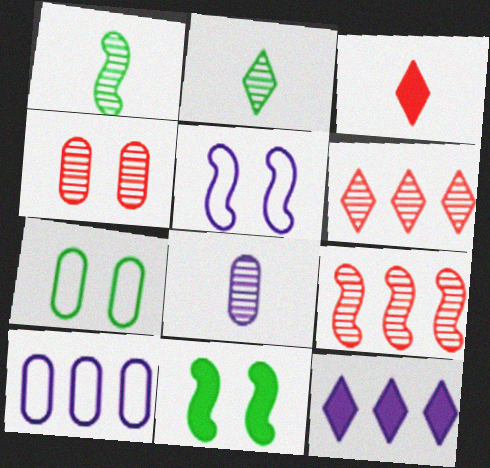[[5, 8, 12]]